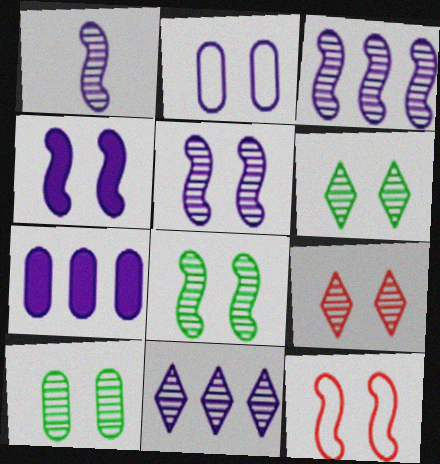[[1, 3, 5], 
[4, 8, 12], 
[5, 9, 10], 
[6, 8, 10]]